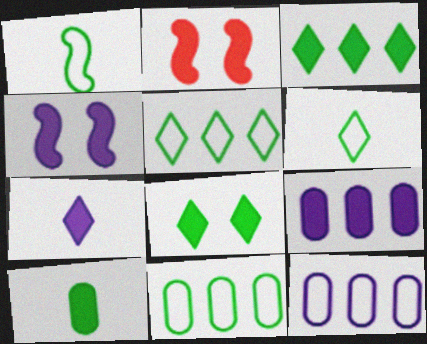[[4, 7, 9]]